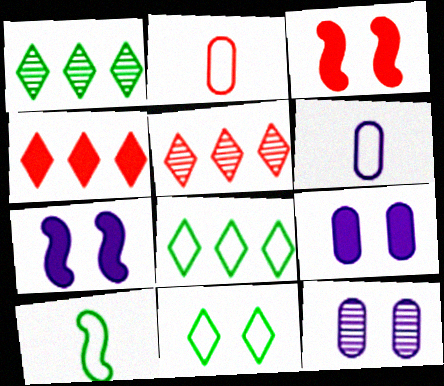[[1, 2, 7], 
[1, 3, 6], 
[2, 3, 5], 
[3, 11, 12], 
[4, 10, 12], 
[5, 9, 10]]